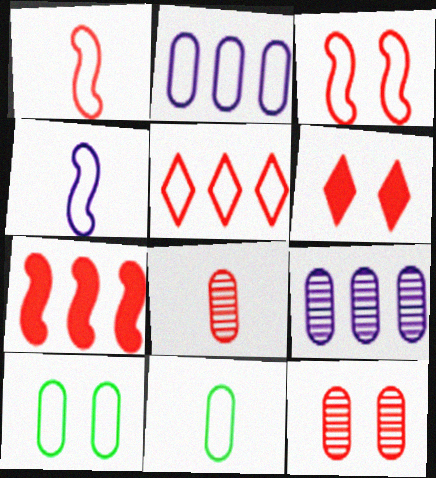[[3, 6, 12], 
[4, 5, 10]]